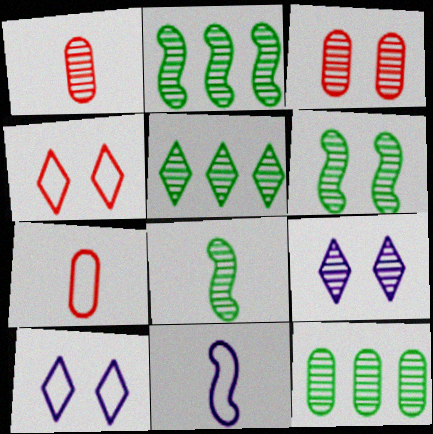[[1, 2, 9], 
[2, 5, 12], 
[2, 6, 8], 
[3, 6, 9]]